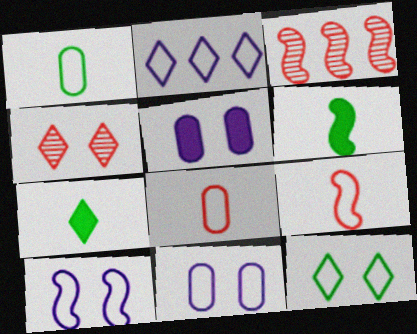[[2, 4, 7], 
[3, 6, 10], 
[3, 7, 11]]